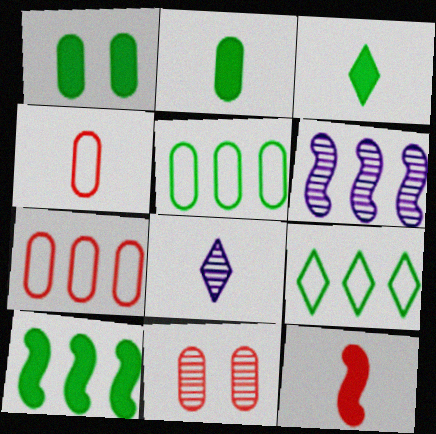[[1, 3, 10]]